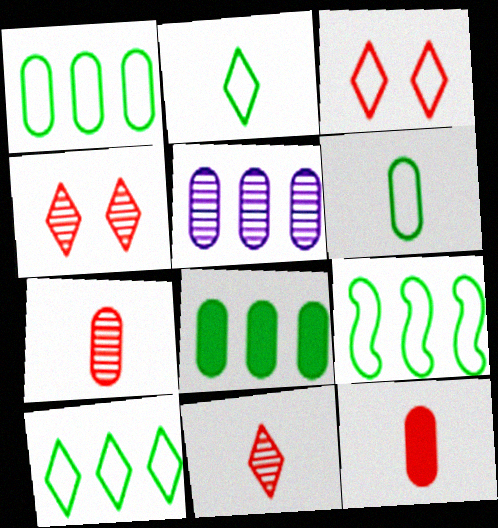[[1, 9, 10]]